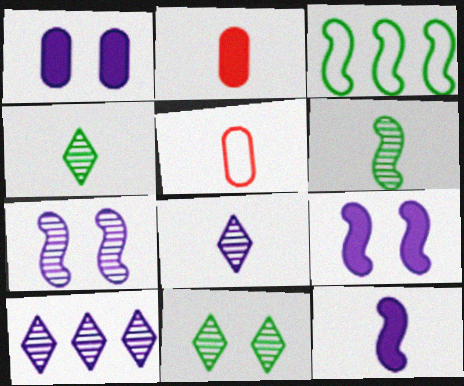[[4, 5, 12]]